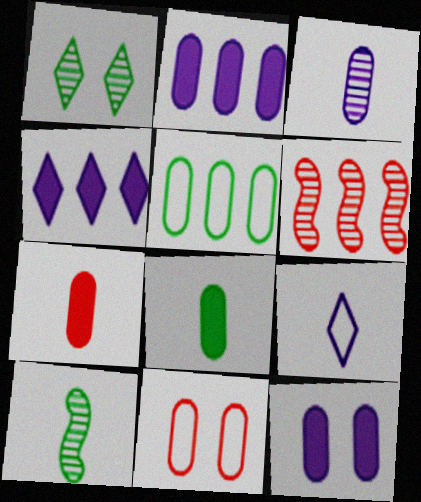[[1, 3, 6], 
[4, 5, 6], 
[4, 10, 11], 
[7, 9, 10]]